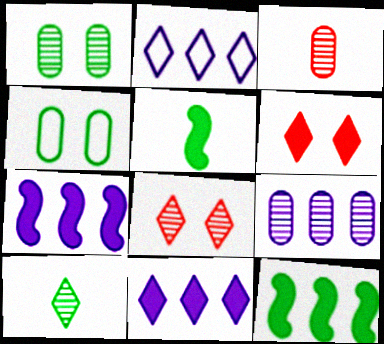[[1, 3, 9], 
[2, 6, 10], 
[2, 7, 9], 
[4, 10, 12]]